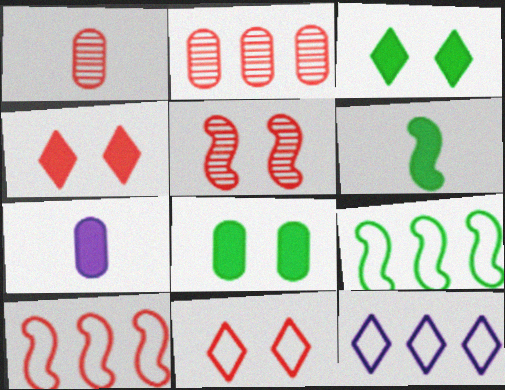[[1, 4, 10]]